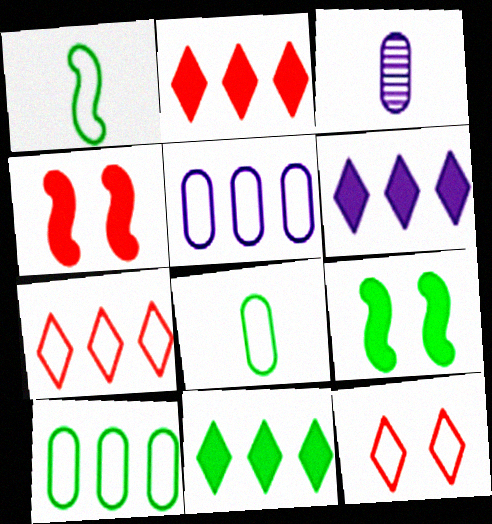[[1, 5, 12], 
[2, 6, 11], 
[3, 7, 9]]